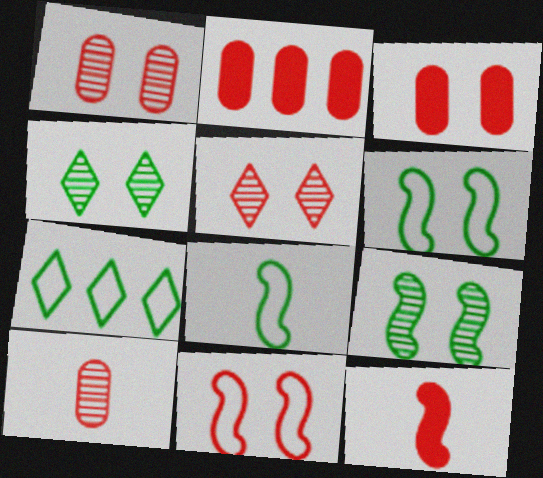[[3, 5, 11]]